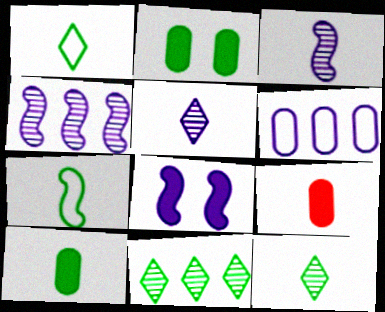[[1, 3, 9], 
[2, 7, 11], 
[5, 6, 8], 
[5, 7, 9], 
[7, 10, 12]]